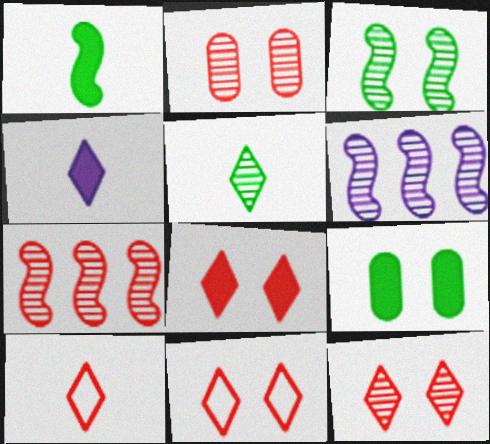[[2, 5, 6], 
[4, 5, 10], 
[6, 9, 10], 
[8, 11, 12]]